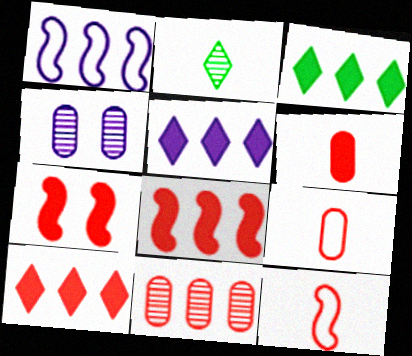[[1, 3, 11], 
[3, 4, 12], 
[3, 5, 10], 
[6, 7, 10]]